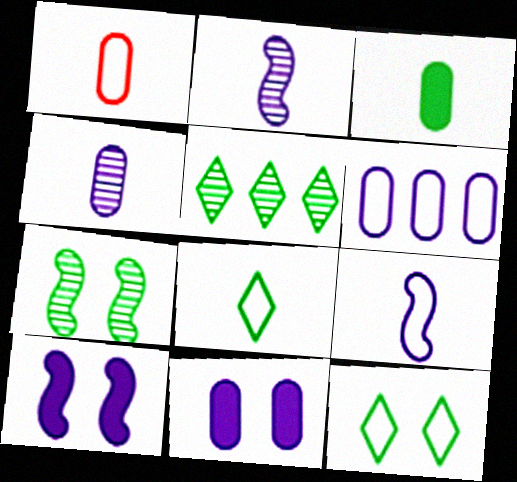[[1, 3, 4], 
[1, 5, 10], 
[1, 8, 9], 
[4, 6, 11]]